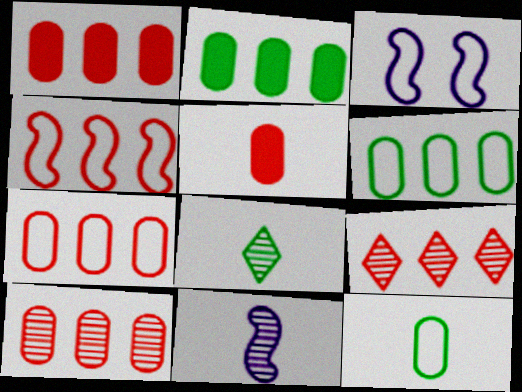[[1, 3, 8], 
[1, 4, 9], 
[1, 7, 10]]